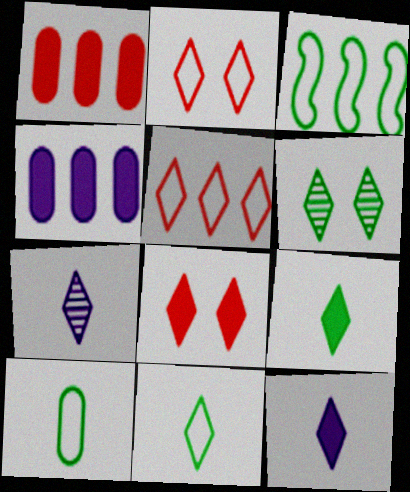[[5, 6, 12]]